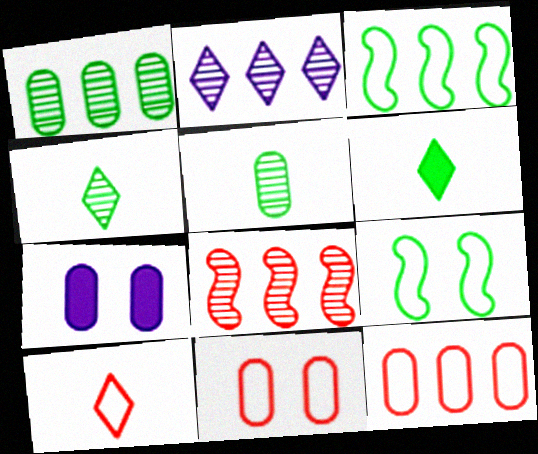[[1, 2, 8], 
[1, 6, 9], 
[5, 7, 12]]